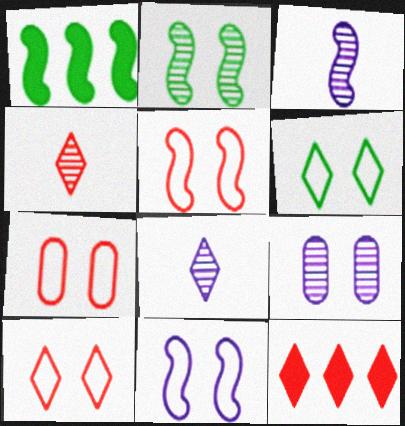[[1, 3, 5], 
[1, 7, 8], 
[4, 10, 12], 
[5, 7, 10], 
[6, 7, 11], 
[6, 8, 12]]